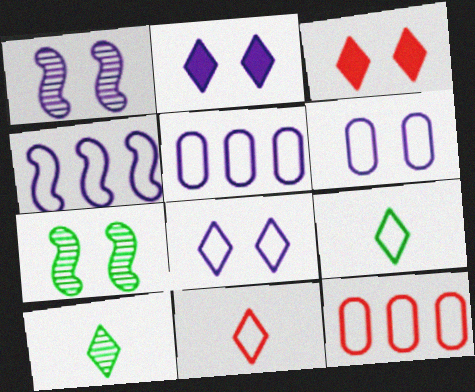[[1, 2, 6], 
[3, 6, 7]]